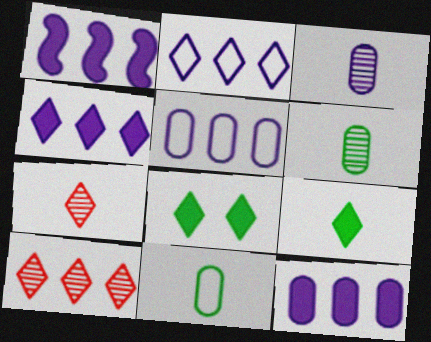[[1, 4, 12], 
[2, 7, 8]]